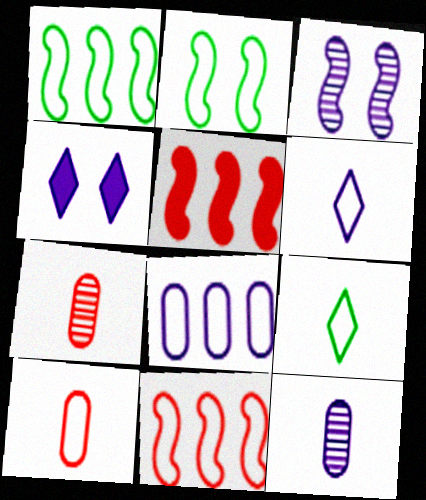[[1, 4, 7]]